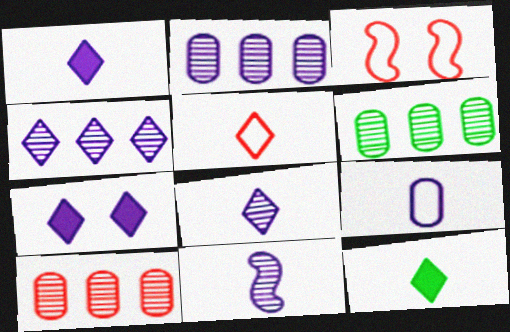[[1, 3, 6], 
[1, 9, 11], 
[2, 3, 12], 
[2, 6, 10], 
[5, 8, 12]]